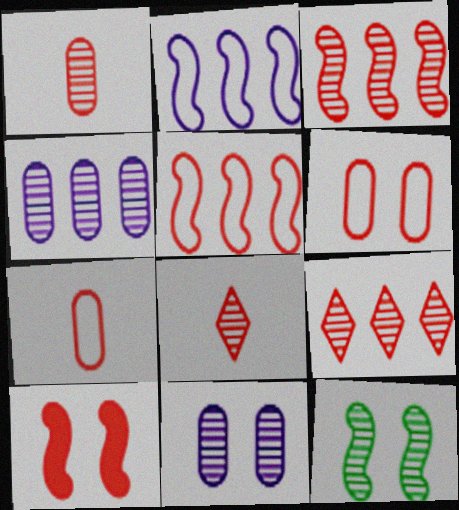[[4, 8, 12], 
[7, 9, 10]]